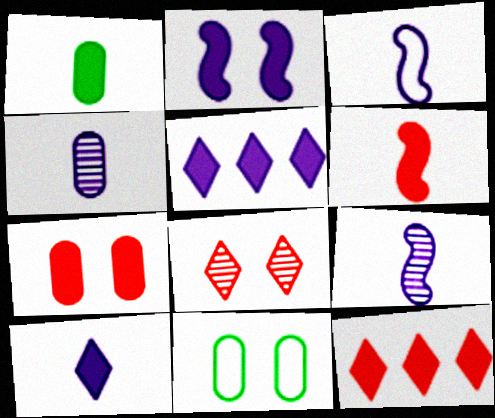[[1, 2, 12], 
[1, 6, 10], 
[2, 8, 11], 
[3, 4, 10], 
[6, 7, 12], 
[9, 11, 12]]